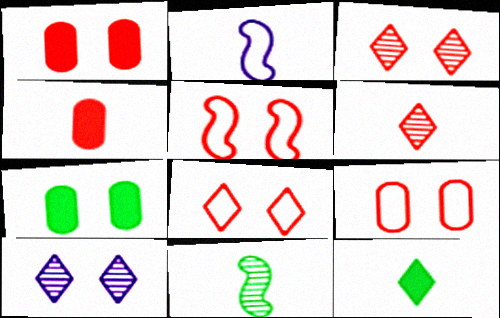[[1, 3, 5], 
[5, 7, 10], 
[5, 8, 9]]